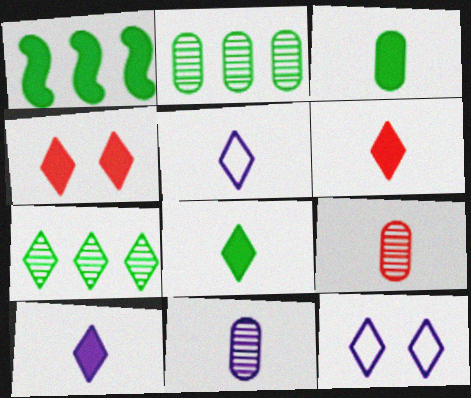[[1, 9, 12], 
[4, 5, 7], 
[6, 7, 12], 
[6, 8, 10]]